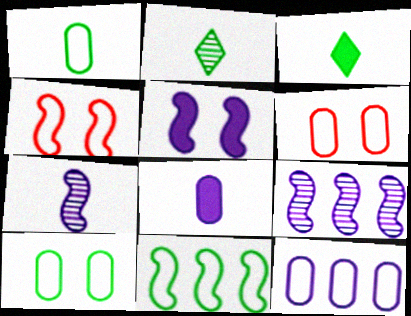[[1, 6, 12], 
[3, 6, 9]]